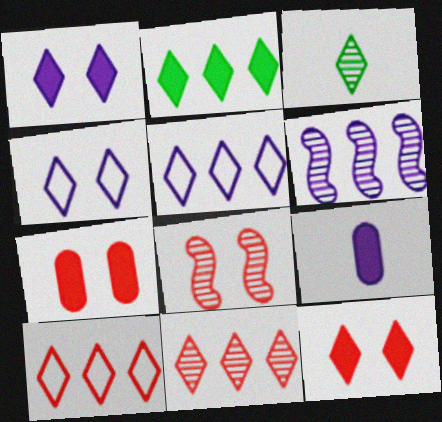[[1, 3, 10], 
[2, 5, 11], 
[3, 5, 12], 
[4, 6, 9]]